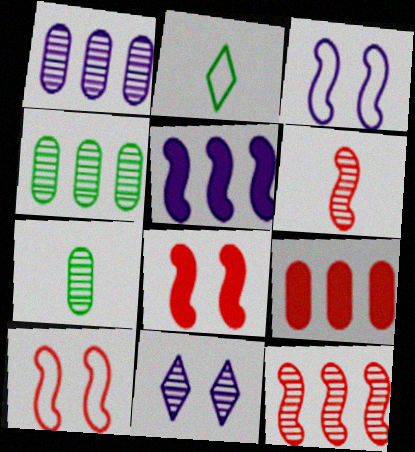[[1, 2, 8], 
[4, 6, 11], 
[7, 11, 12]]